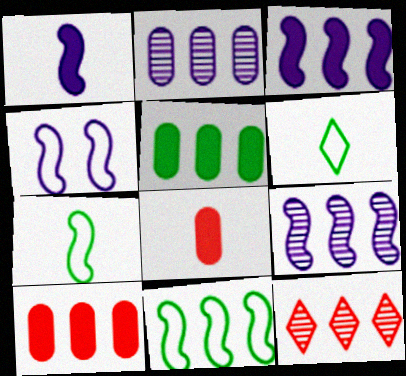[[1, 4, 9]]